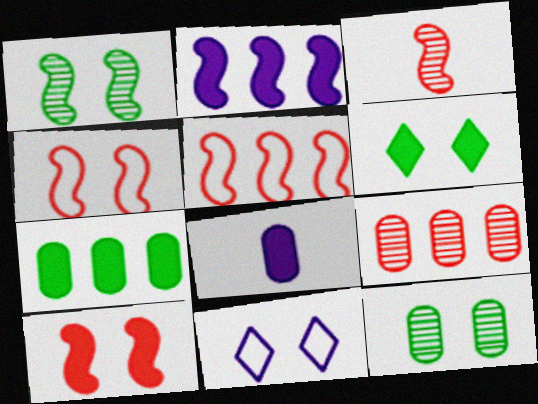[[3, 5, 10], 
[3, 7, 11], 
[10, 11, 12]]